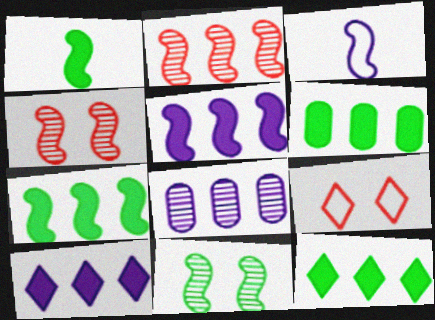[[1, 8, 9], 
[3, 4, 7], 
[6, 7, 12]]